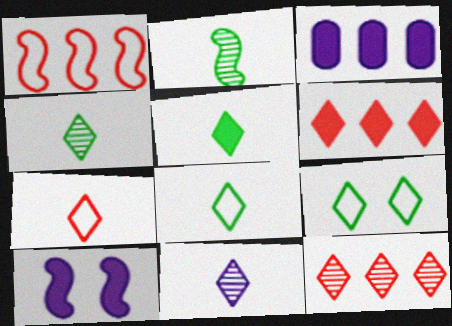[[1, 2, 10], 
[4, 5, 8], 
[5, 7, 11], 
[6, 9, 11]]